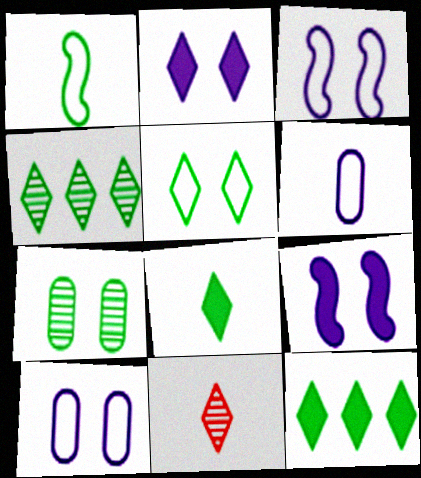[[1, 7, 12], 
[4, 5, 8]]